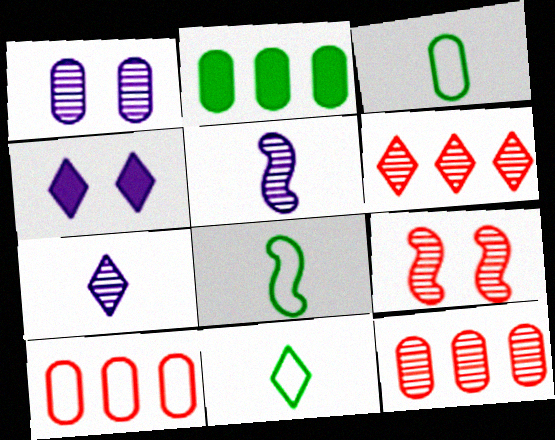[[3, 8, 11], 
[4, 6, 11], 
[4, 8, 12]]